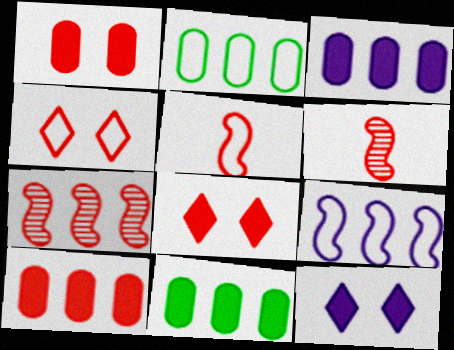[[2, 6, 12], 
[3, 10, 11], 
[4, 6, 10]]